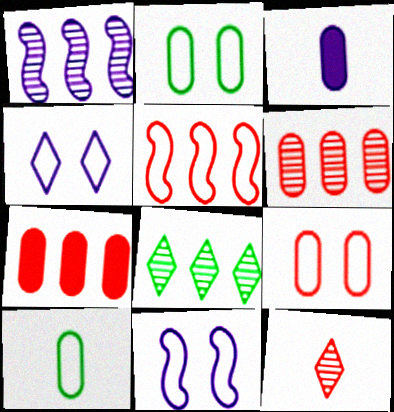[[1, 3, 4], 
[1, 6, 8], 
[2, 3, 6], 
[4, 5, 10]]